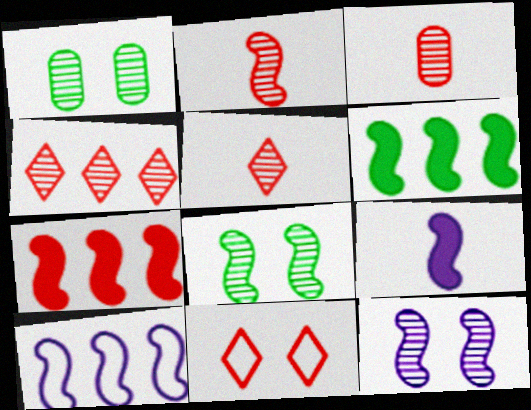[[2, 3, 5], 
[3, 7, 11], 
[9, 10, 12]]